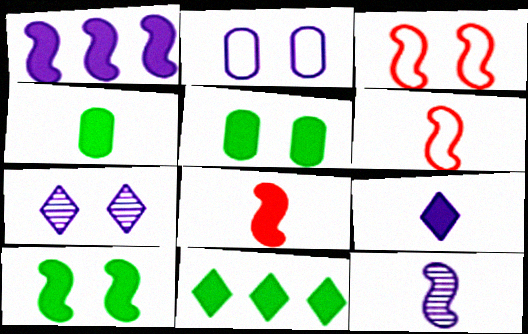[[1, 8, 10], 
[3, 5, 7], 
[4, 8, 9], 
[4, 10, 11]]